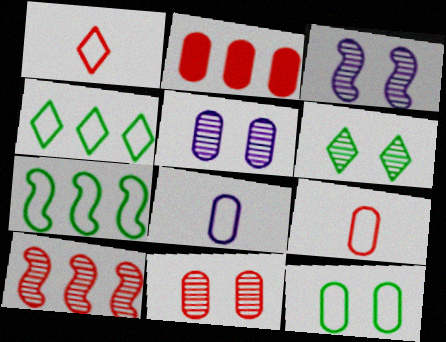[[2, 9, 11], 
[3, 6, 11]]